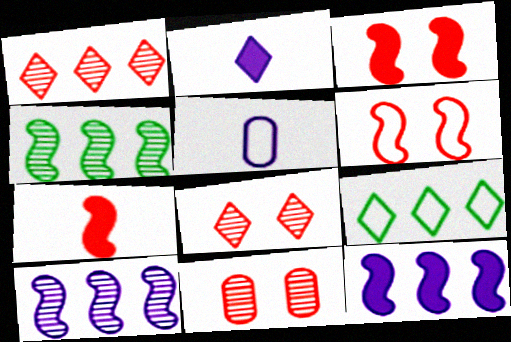[[2, 8, 9], 
[5, 6, 9]]